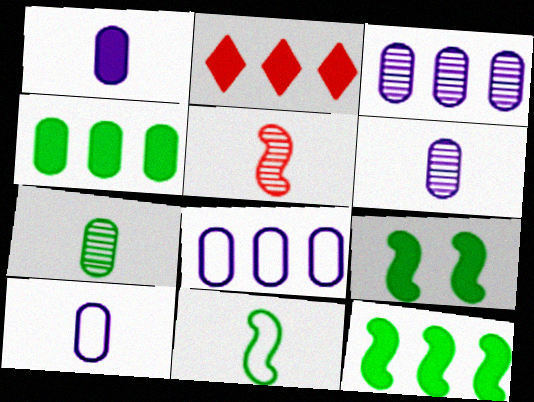[[1, 2, 9], 
[1, 6, 10]]